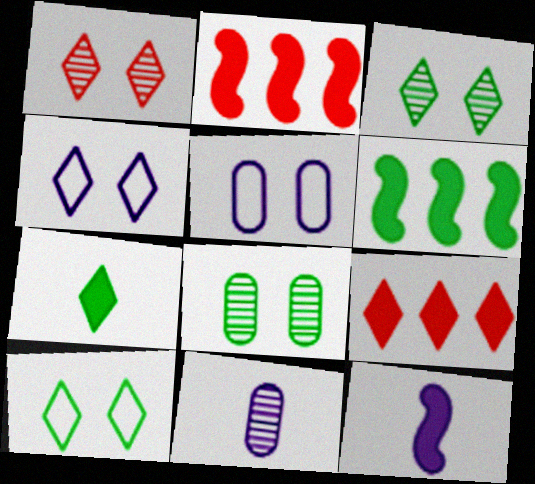[[2, 10, 11]]